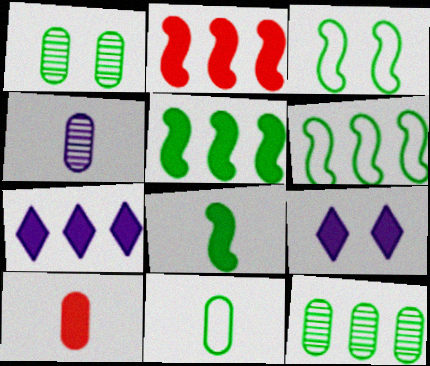[[4, 10, 11], 
[5, 9, 10]]